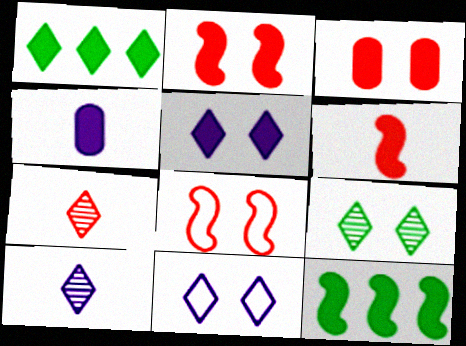[[1, 2, 4], 
[1, 7, 11]]